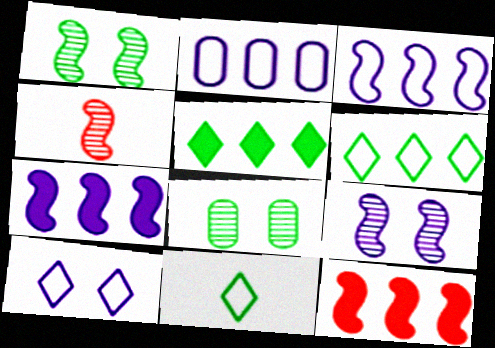[]